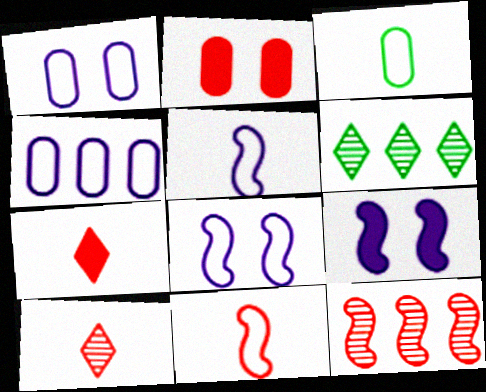[[2, 5, 6]]